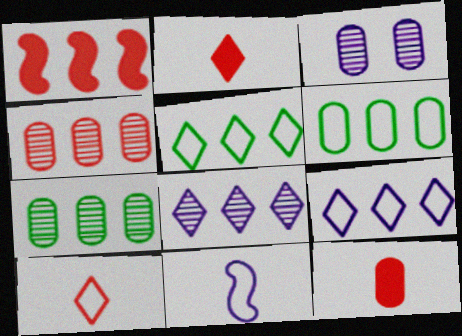[[1, 6, 8], 
[1, 7, 9], 
[3, 6, 12]]